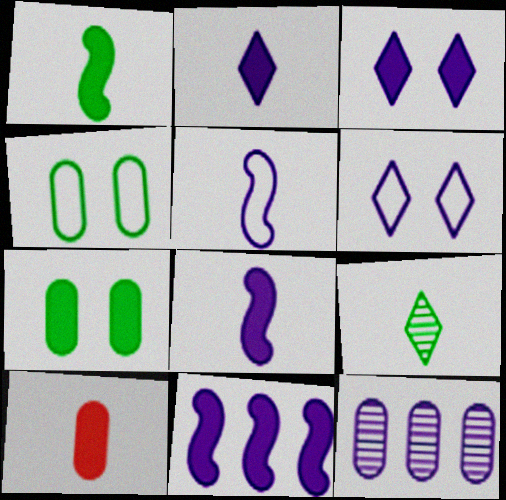[[1, 2, 10], 
[3, 5, 12], 
[4, 10, 12], 
[5, 9, 10], 
[6, 8, 12]]